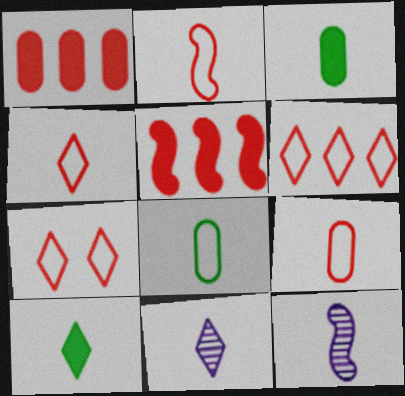[[2, 3, 11], 
[2, 4, 9], 
[3, 4, 12], 
[4, 6, 7], 
[4, 10, 11], 
[9, 10, 12]]